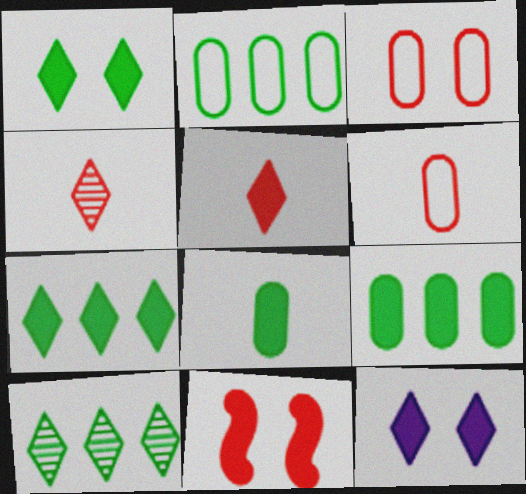[[5, 7, 12]]